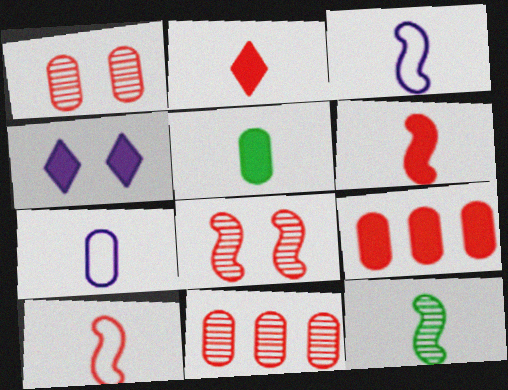[[2, 7, 12], 
[3, 6, 12]]